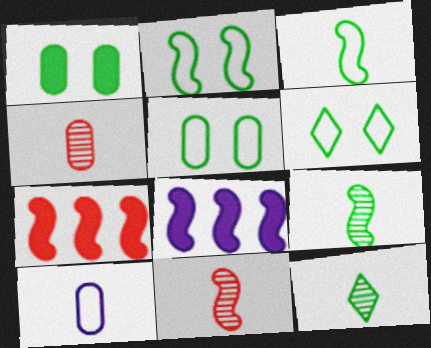[[2, 5, 6], 
[2, 8, 11], 
[4, 6, 8]]